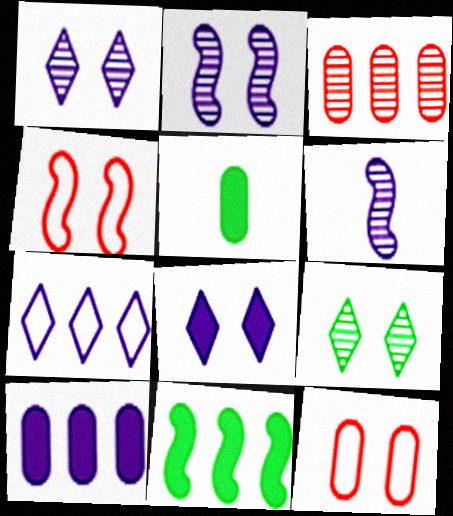[[3, 6, 9], 
[3, 7, 11], 
[4, 6, 11]]